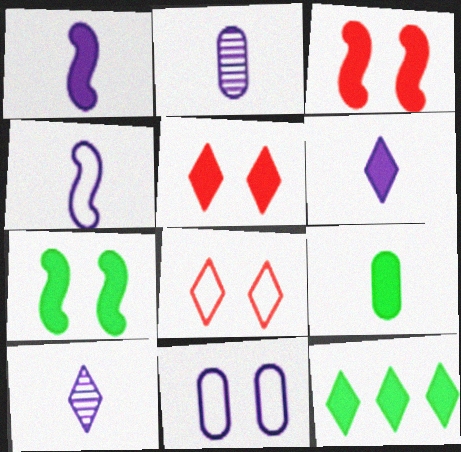[[2, 4, 6], 
[5, 6, 12], 
[7, 9, 12], 
[8, 10, 12]]